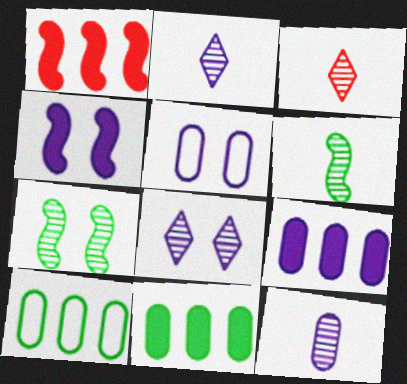[[3, 4, 10], 
[3, 6, 12], 
[4, 5, 8], 
[5, 9, 12]]